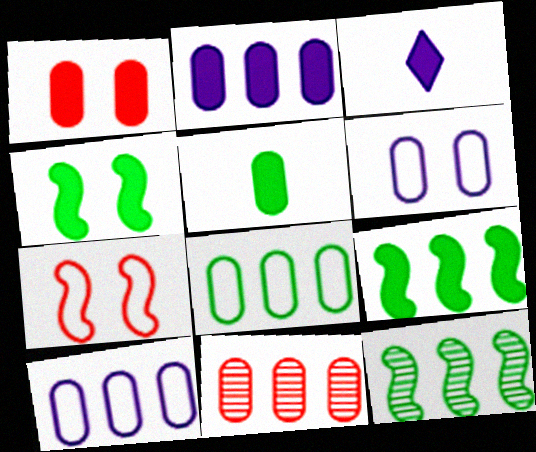[[1, 2, 5], 
[1, 3, 9], 
[2, 8, 11], 
[5, 6, 11]]